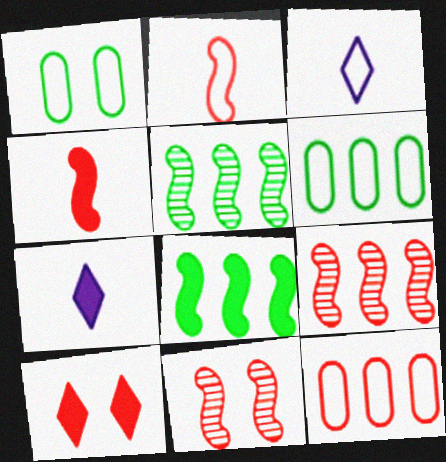[[1, 7, 9], 
[6, 7, 11]]